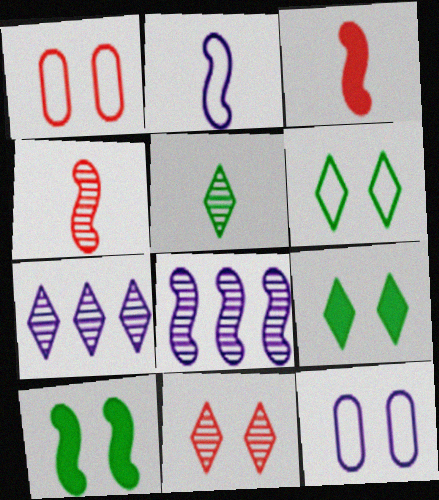[[5, 7, 11], 
[10, 11, 12]]